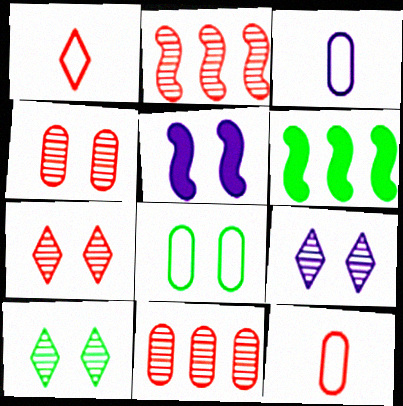[[3, 6, 7], 
[5, 7, 8], 
[6, 9, 12], 
[7, 9, 10]]